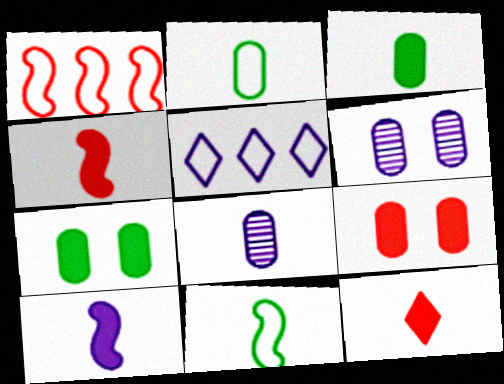[[3, 10, 12], 
[5, 6, 10], 
[8, 11, 12]]